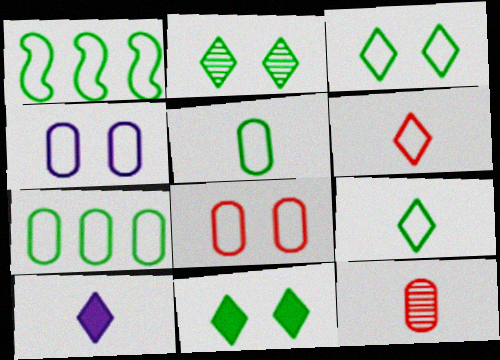[[1, 3, 5], 
[1, 4, 6], 
[2, 3, 11]]